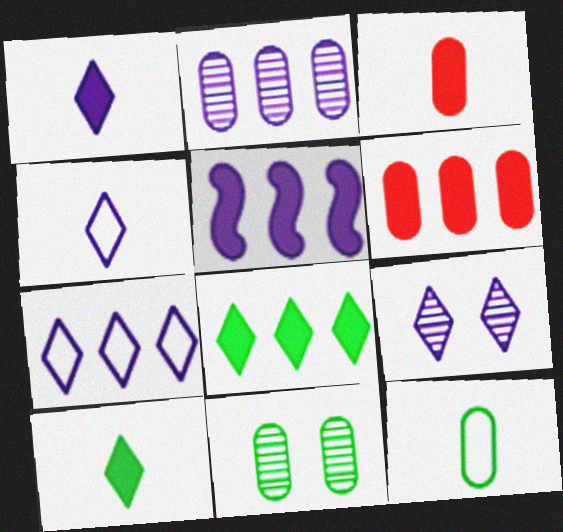[[1, 7, 9], 
[2, 5, 7], 
[5, 6, 8]]